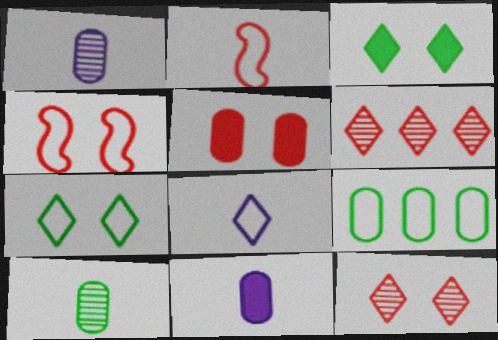[[1, 5, 9], 
[2, 5, 6], 
[3, 6, 8], 
[4, 5, 12], 
[4, 8, 9]]